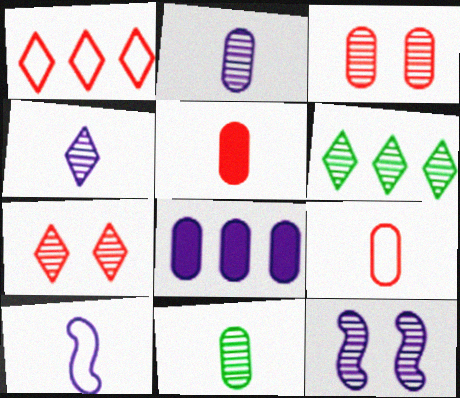[[4, 6, 7]]